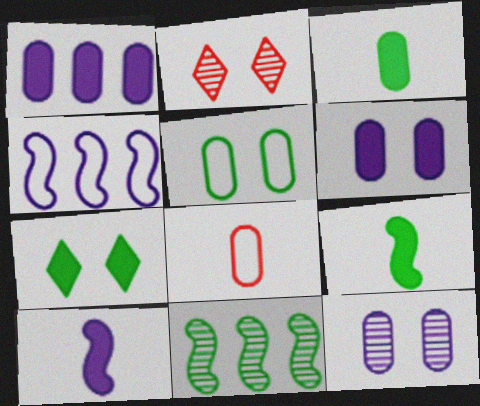[[2, 3, 4]]